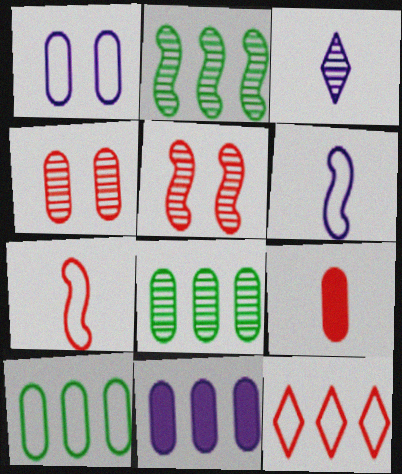[[1, 8, 9], 
[2, 3, 4], 
[2, 11, 12], 
[3, 5, 8], 
[5, 9, 12]]